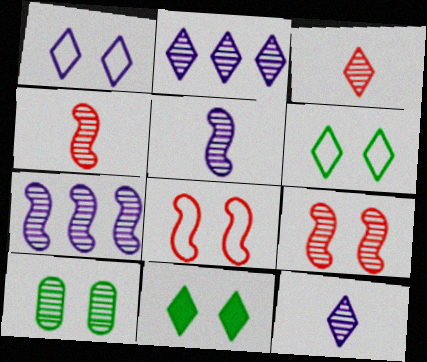[[2, 4, 10], 
[3, 7, 10]]